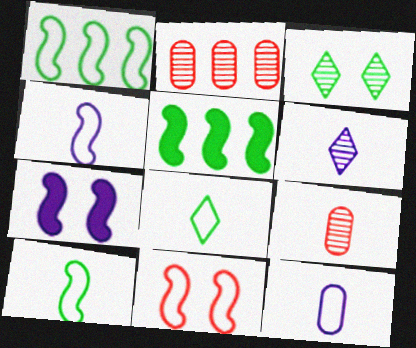[[1, 4, 11], 
[2, 7, 8]]